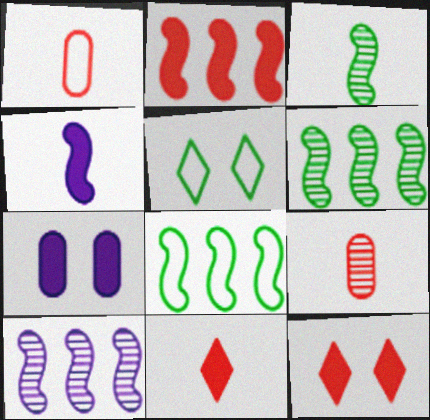[[2, 8, 10]]